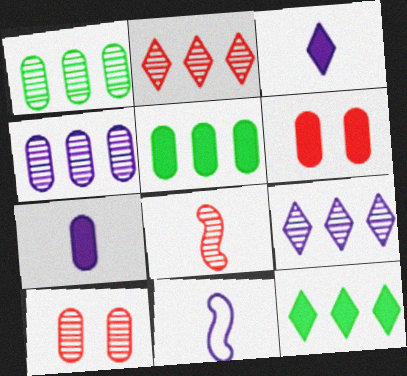[[2, 8, 10], 
[5, 6, 7], 
[10, 11, 12]]